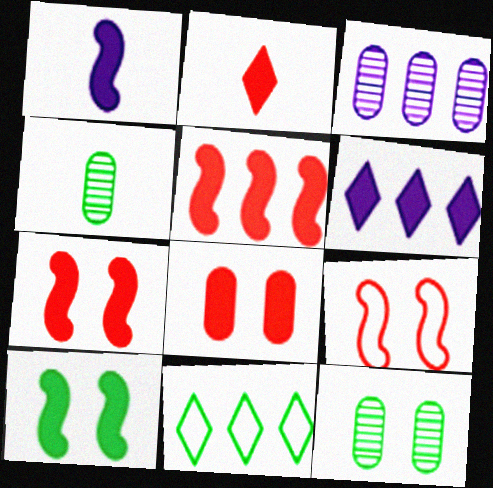[[1, 5, 10], 
[2, 5, 8], 
[3, 5, 11], 
[4, 6, 9], 
[4, 10, 11]]